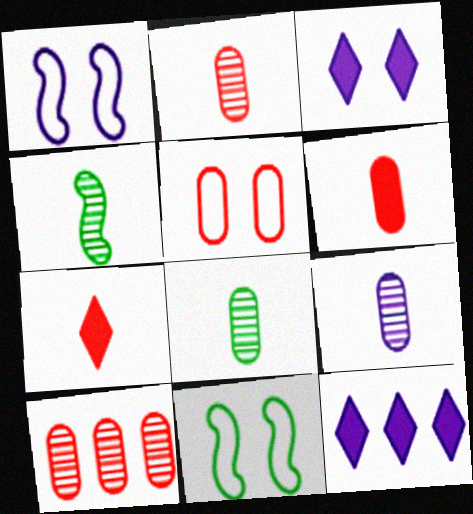[[1, 9, 12], 
[2, 8, 9], 
[2, 11, 12], 
[4, 5, 12], 
[5, 6, 10]]